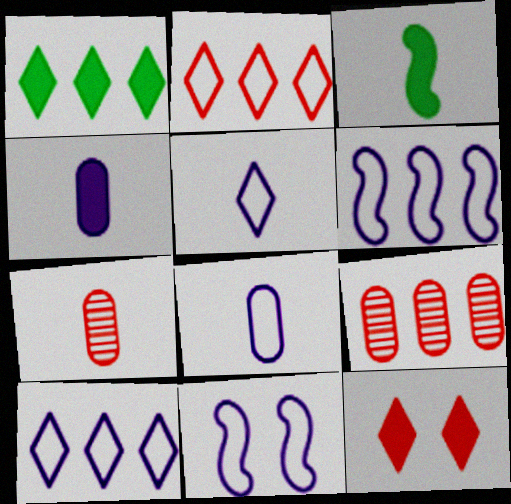[[1, 6, 9], 
[1, 7, 11], 
[3, 5, 7], 
[8, 10, 11]]